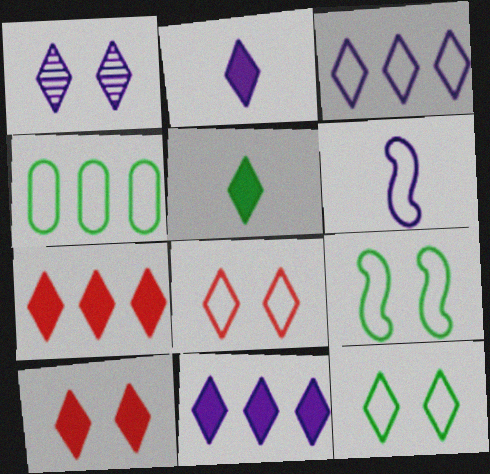[[1, 2, 3], 
[1, 10, 12], 
[4, 6, 8], 
[5, 10, 11]]